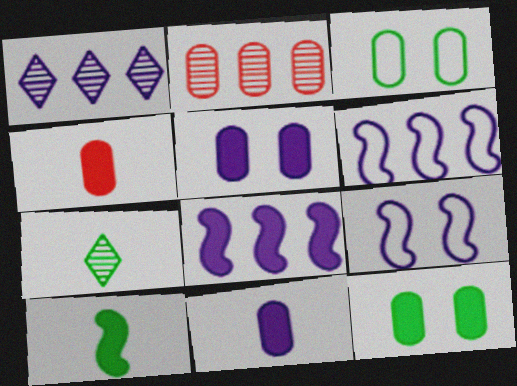[[1, 9, 11], 
[2, 3, 11]]